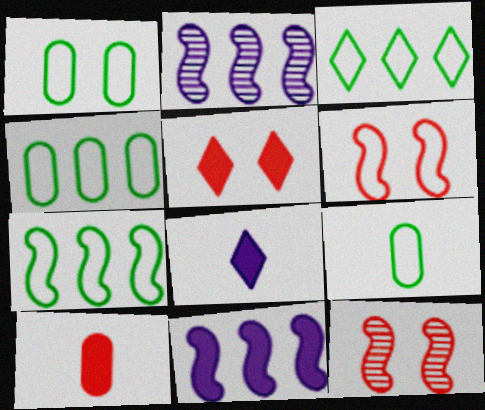[[1, 4, 9], 
[2, 5, 9], 
[3, 4, 7], 
[4, 8, 12]]